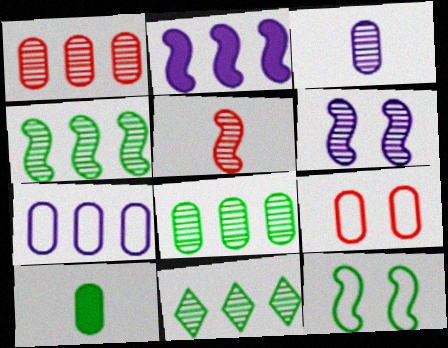[[2, 5, 12], 
[4, 5, 6], 
[4, 8, 11], 
[10, 11, 12]]